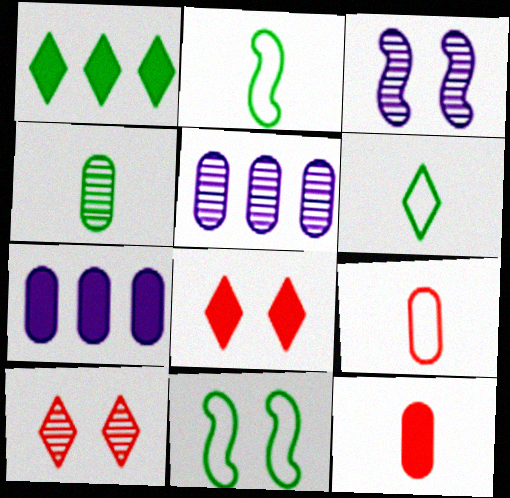[[1, 3, 9], 
[1, 4, 11], 
[2, 5, 8], 
[2, 7, 10]]